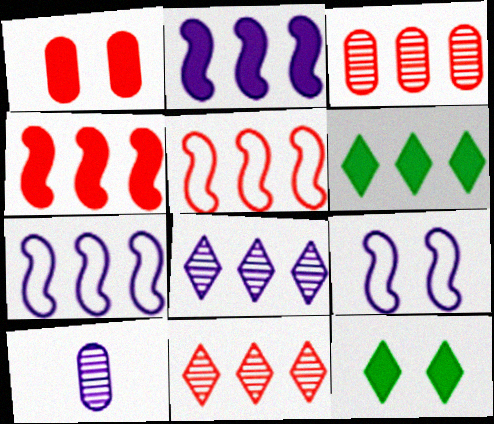[[3, 6, 7], 
[5, 10, 12]]